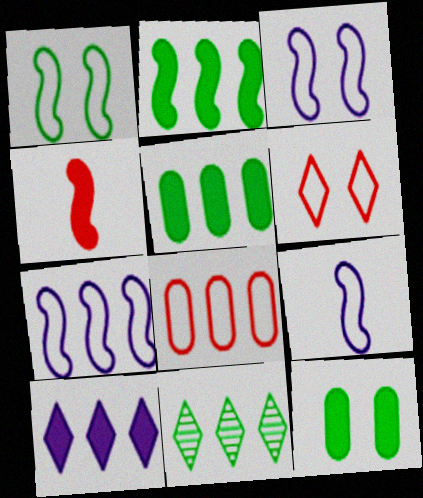[[3, 7, 9], 
[4, 10, 12]]